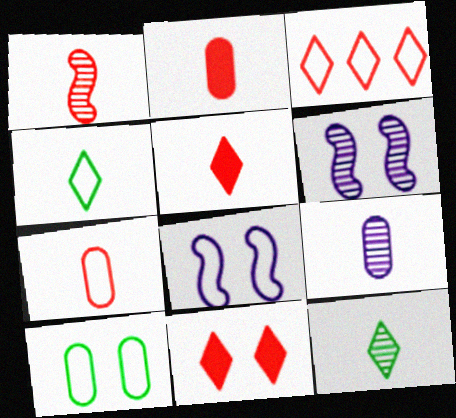[[1, 5, 7], 
[1, 9, 12], 
[6, 10, 11]]